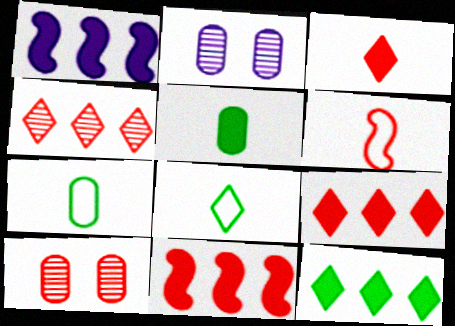[[1, 8, 10], 
[2, 6, 12], 
[2, 8, 11], 
[6, 9, 10]]